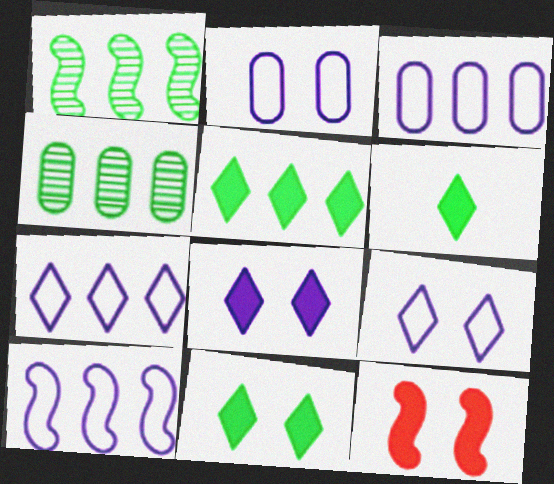[[3, 7, 10], 
[5, 6, 11]]